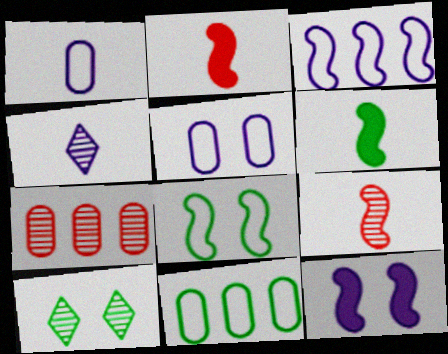[[6, 10, 11]]